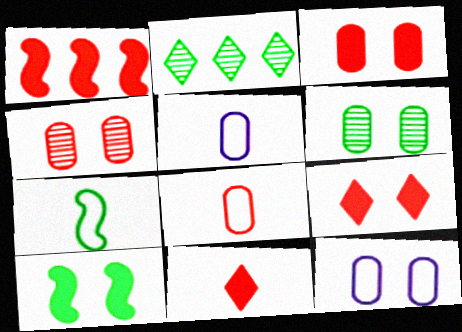[[1, 3, 11], 
[3, 6, 12]]